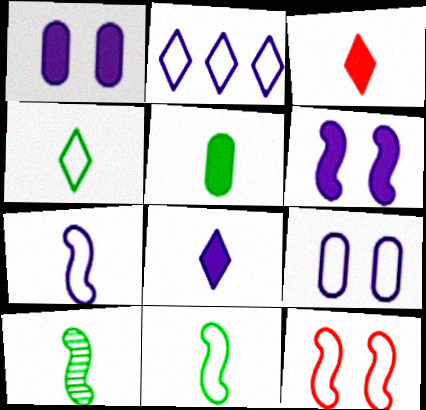[[2, 7, 9], 
[4, 5, 10]]